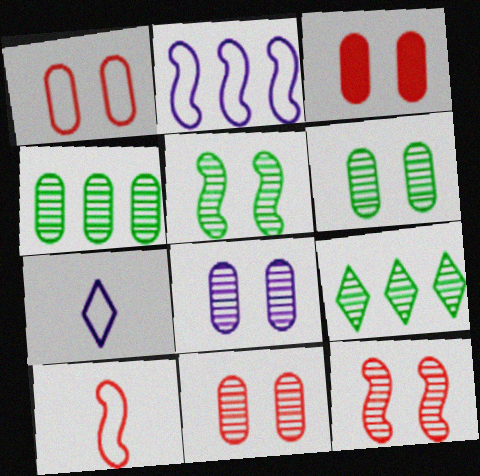[[1, 3, 11], 
[6, 8, 11]]